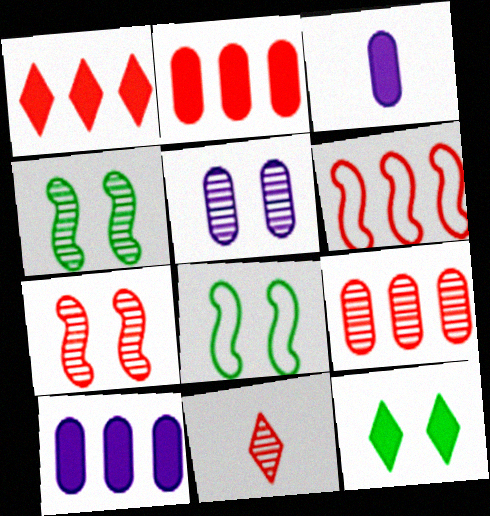[[1, 6, 9], 
[7, 9, 11], 
[8, 10, 11]]